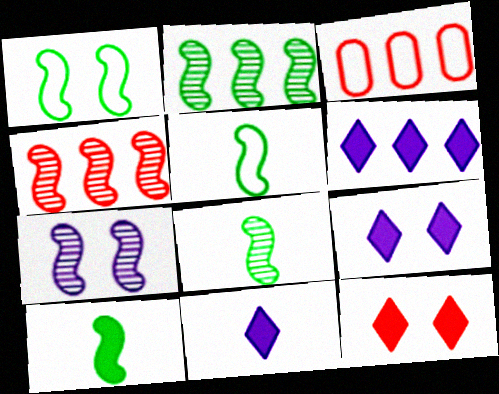[[1, 2, 10], 
[2, 3, 6], 
[3, 8, 9], 
[4, 7, 8], 
[5, 8, 10], 
[6, 9, 11]]